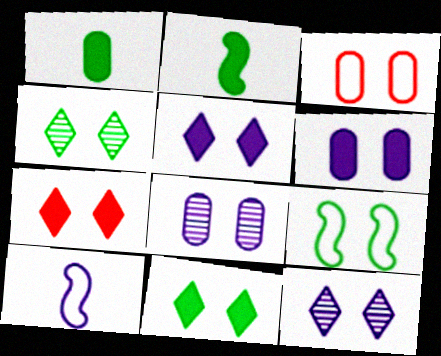[[5, 7, 11], 
[7, 8, 9]]